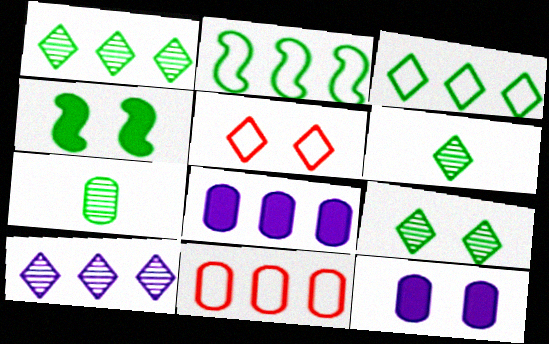[[1, 6, 9], 
[3, 4, 7], 
[7, 11, 12]]